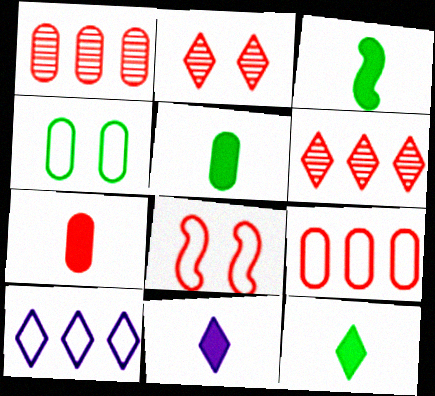[[2, 10, 12], 
[3, 5, 12], 
[3, 7, 11], 
[6, 7, 8]]